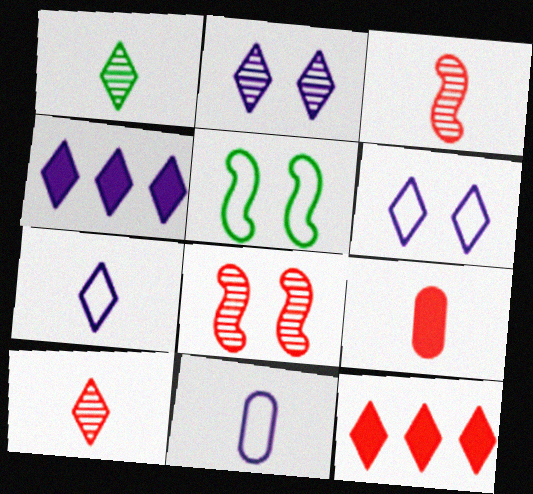[[1, 6, 12], 
[2, 4, 7]]